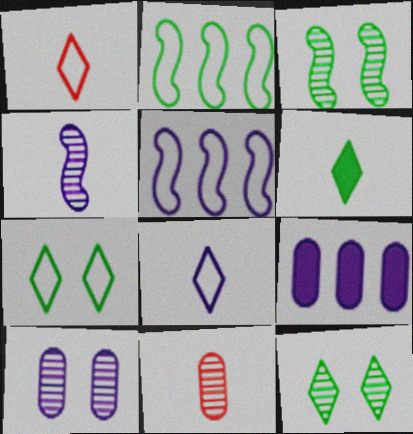[[1, 3, 9]]